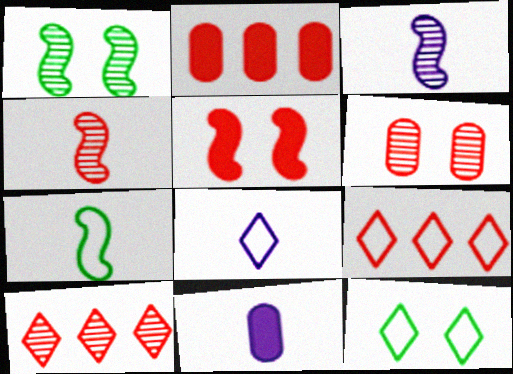[[1, 2, 8], 
[1, 9, 11], 
[2, 3, 12], 
[3, 8, 11], 
[4, 6, 10], 
[8, 9, 12]]